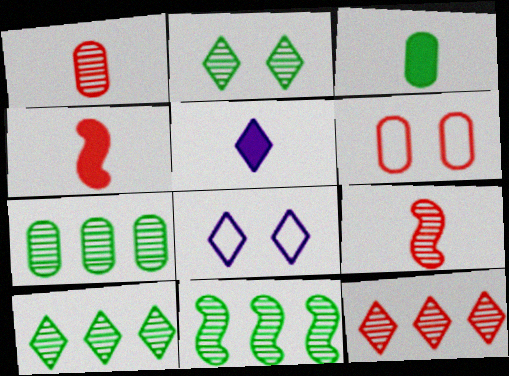[[3, 4, 5], 
[4, 6, 12], 
[4, 7, 8], 
[5, 6, 11], 
[7, 10, 11]]